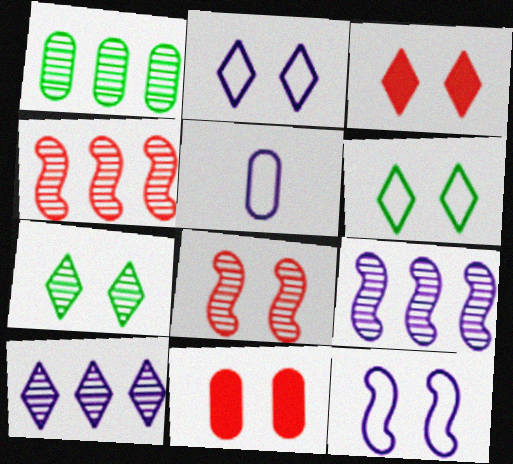[[1, 4, 10], 
[1, 5, 11], 
[2, 3, 7], 
[7, 11, 12]]